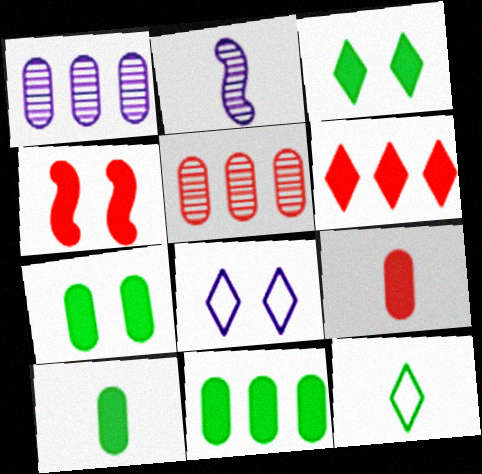[[1, 4, 12], 
[2, 9, 12], 
[4, 6, 9], 
[7, 10, 11]]